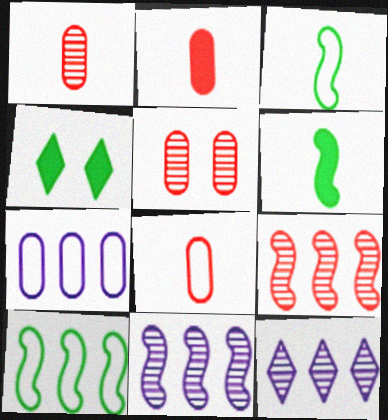[[1, 2, 8], 
[4, 8, 11]]